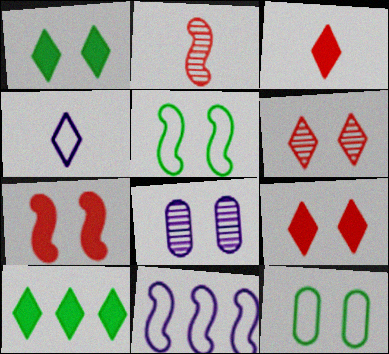[[4, 6, 10], 
[5, 8, 9]]